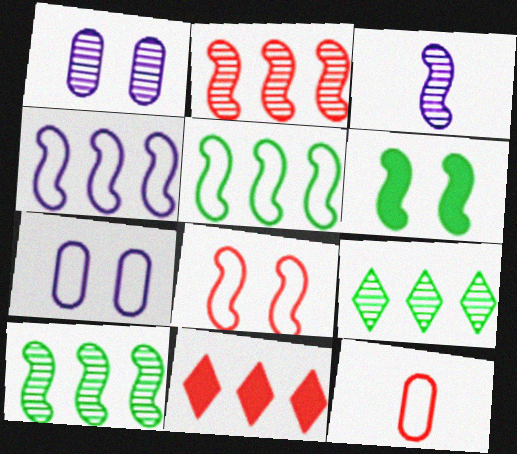[]